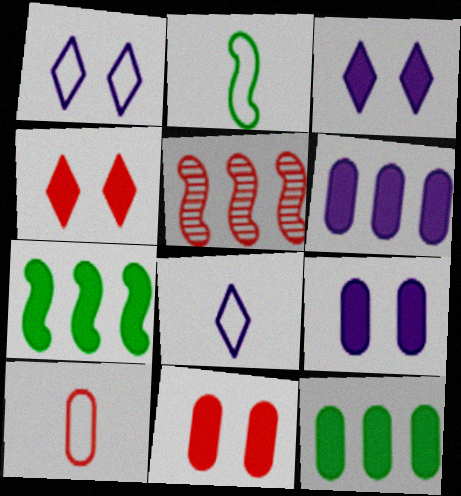[[2, 8, 10], 
[4, 5, 10]]